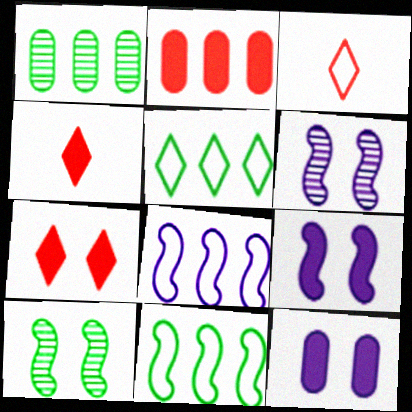[[1, 3, 9]]